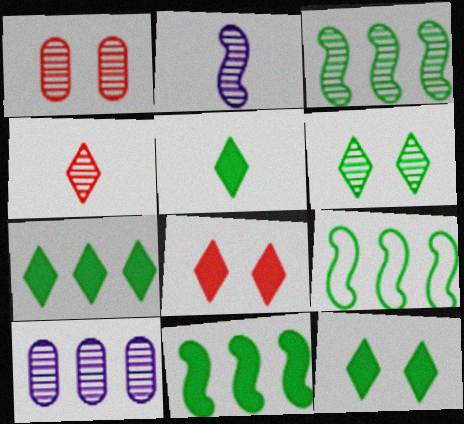[[3, 9, 11], 
[5, 7, 12]]